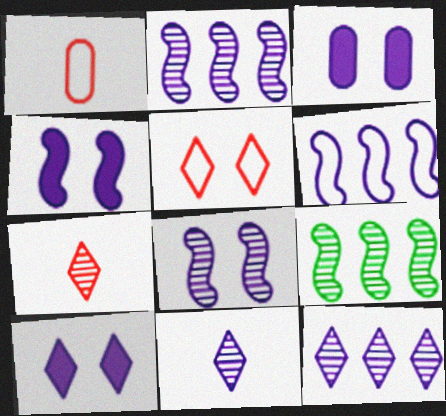[[1, 9, 10], 
[3, 4, 10], 
[3, 6, 11]]